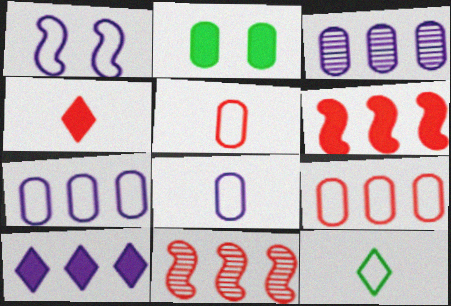[[1, 9, 12], 
[2, 3, 5]]